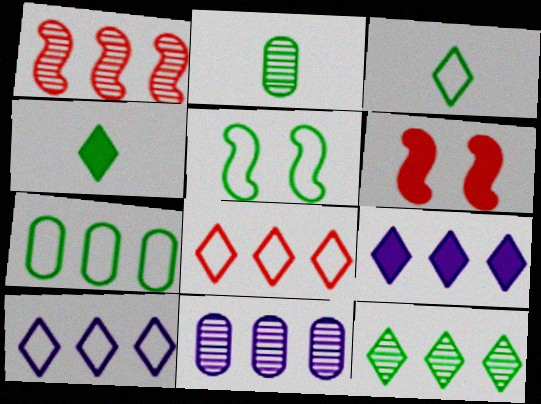[[1, 7, 9], 
[1, 11, 12], 
[2, 6, 10], 
[3, 5, 7], 
[3, 6, 11], 
[8, 9, 12]]